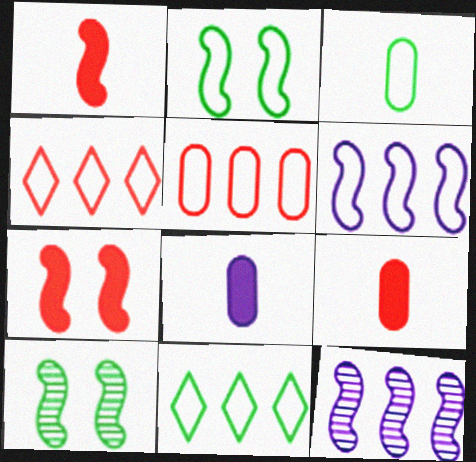[[1, 2, 12], 
[1, 6, 10], 
[2, 3, 11], 
[4, 8, 10], 
[5, 6, 11]]